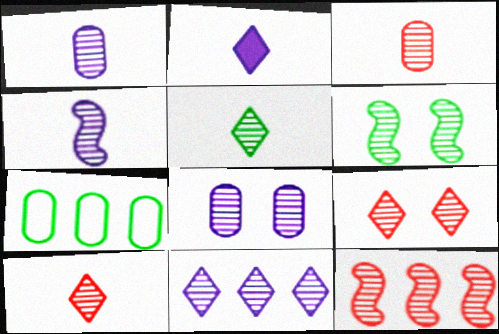[[3, 4, 5], 
[3, 6, 11], 
[3, 9, 12], 
[4, 6, 12], 
[4, 8, 11], 
[5, 8, 12], 
[5, 9, 11], 
[6, 8, 9]]